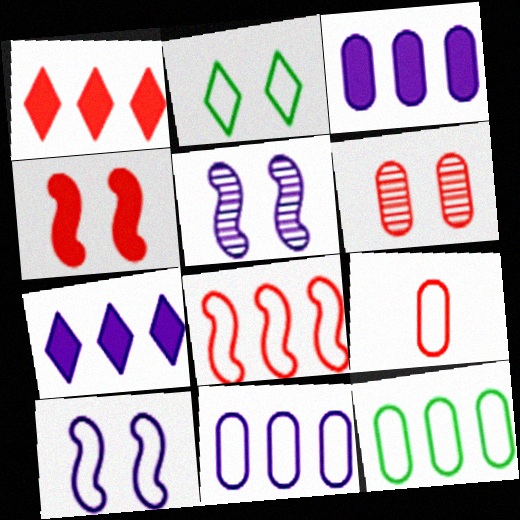[]